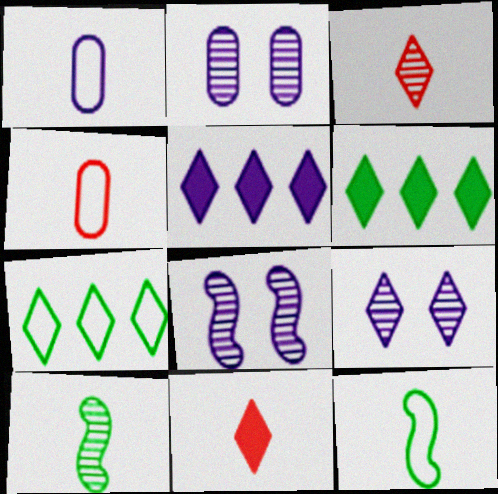[[1, 5, 8], 
[1, 10, 11], 
[2, 8, 9], 
[4, 6, 8], 
[7, 9, 11]]